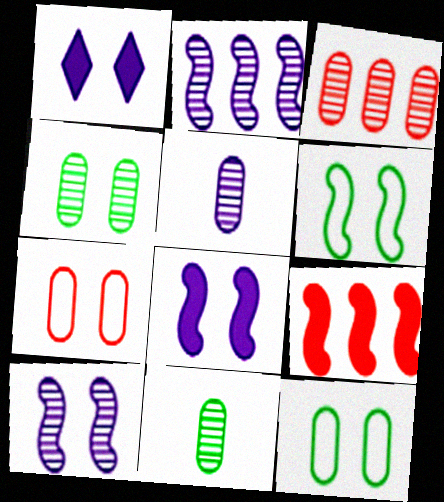[[3, 4, 5]]